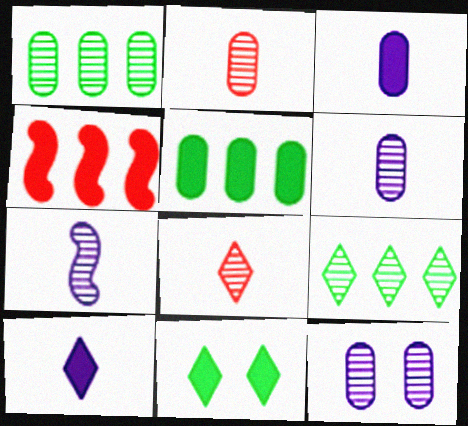[[1, 2, 12], 
[3, 4, 11]]